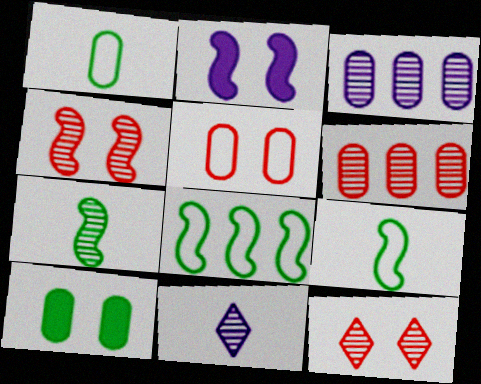[[3, 7, 12]]